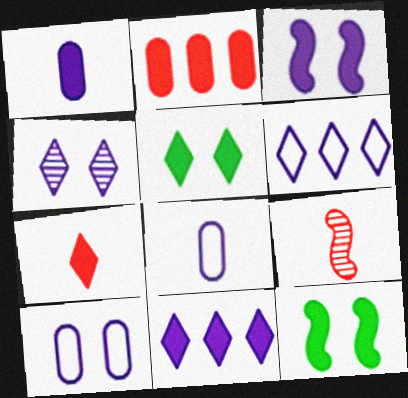[[1, 3, 11], 
[3, 4, 10], 
[5, 7, 11]]